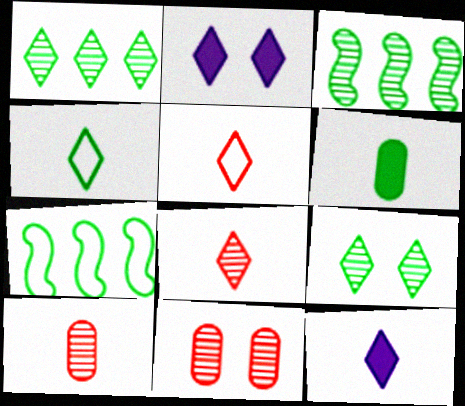[[1, 2, 5], 
[2, 7, 10], 
[4, 8, 12], 
[6, 7, 9], 
[7, 11, 12]]